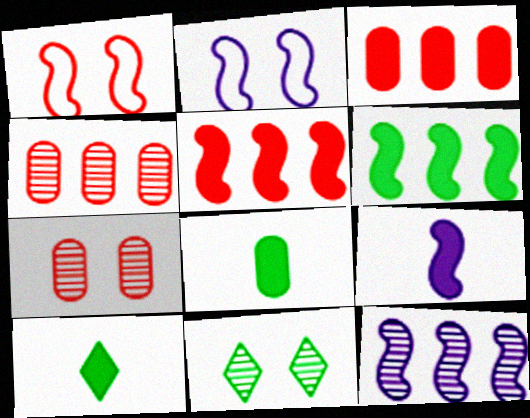[[2, 4, 10], 
[2, 9, 12]]